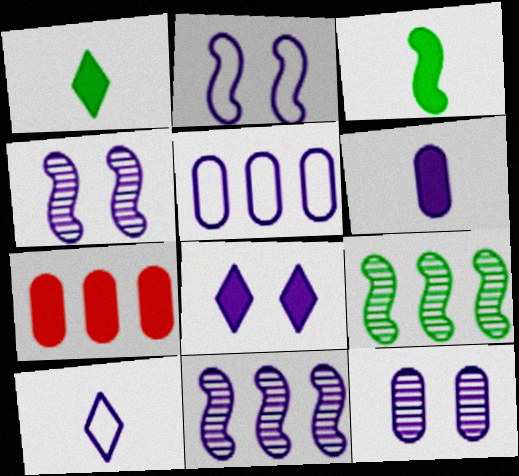[[2, 5, 10], 
[2, 8, 12], 
[3, 7, 8], 
[5, 6, 12]]